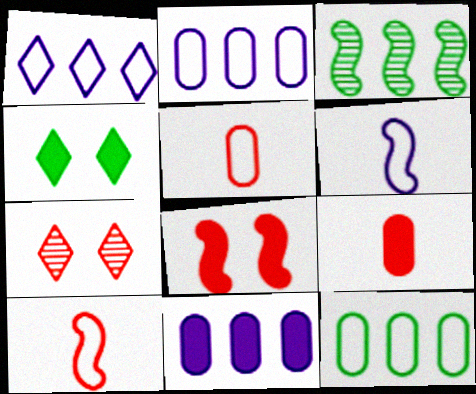[[3, 6, 8]]